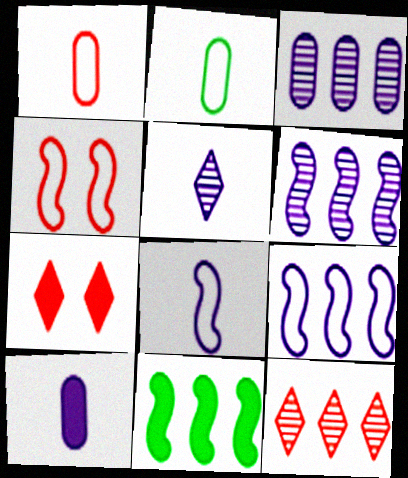[[2, 6, 7], 
[5, 8, 10], 
[7, 10, 11]]